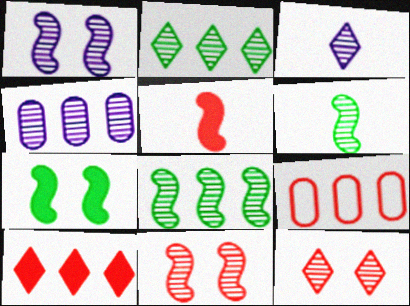[[1, 3, 4], 
[2, 3, 12], 
[3, 7, 9], 
[4, 6, 12], 
[5, 9, 12]]